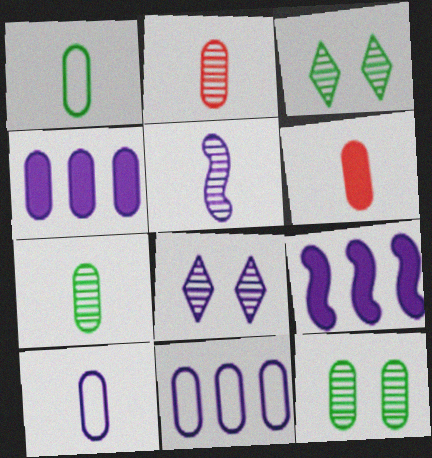[[6, 7, 10], 
[6, 11, 12], 
[8, 9, 10]]